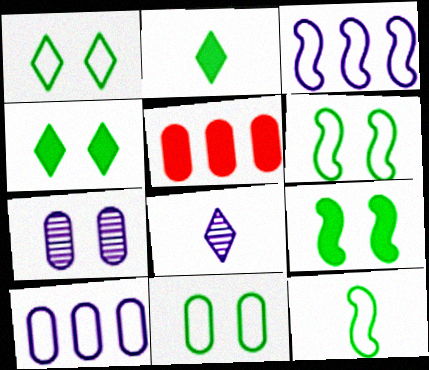[[1, 6, 11], 
[5, 6, 8]]